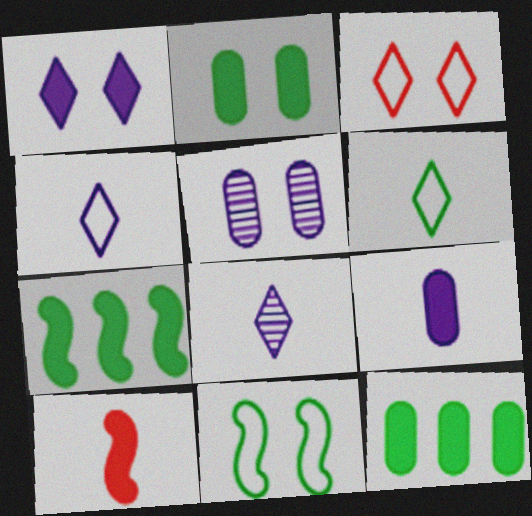[[1, 10, 12]]